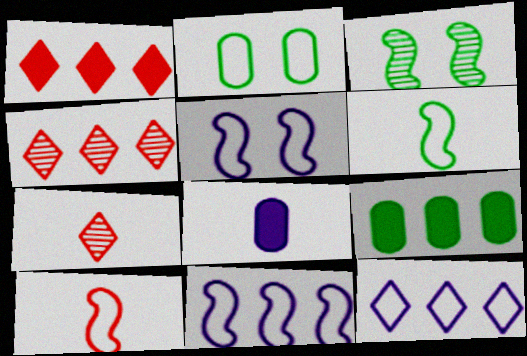[[2, 10, 12], 
[4, 9, 11], 
[5, 7, 9], 
[6, 7, 8]]